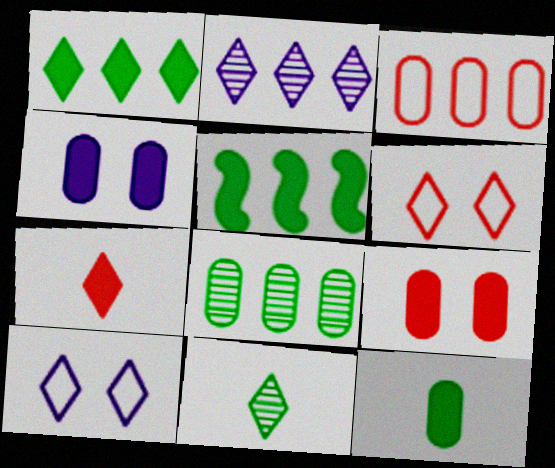[[2, 3, 5], 
[4, 5, 7]]